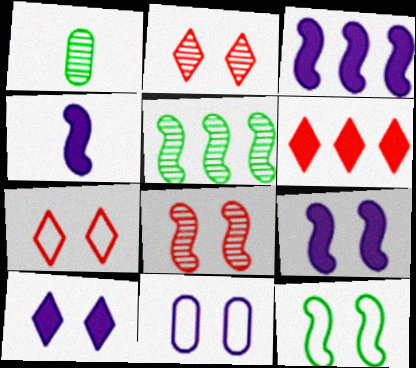[[1, 3, 7], 
[3, 4, 9], 
[7, 11, 12], 
[8, 9, 12]]